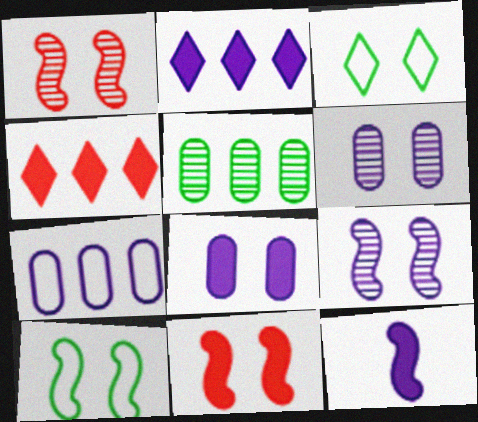[[1, 3, 8], 
[2, 8, 12], 
[3, 6, 11], 
[9, 10, 11]]